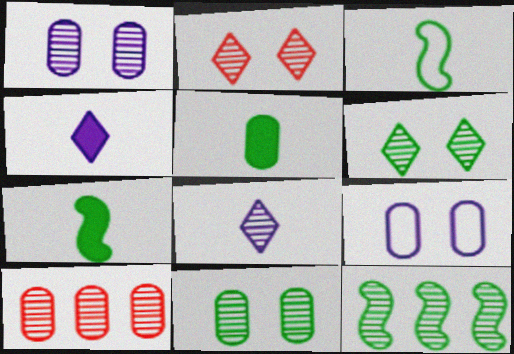[[5, 9, 10]]